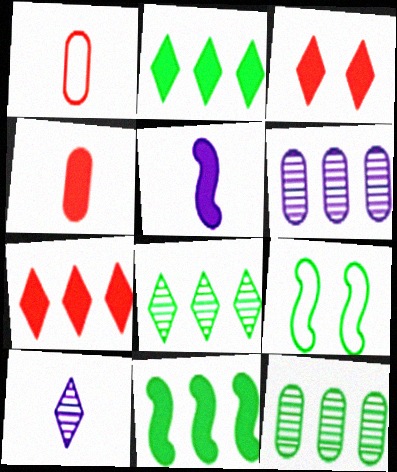[]